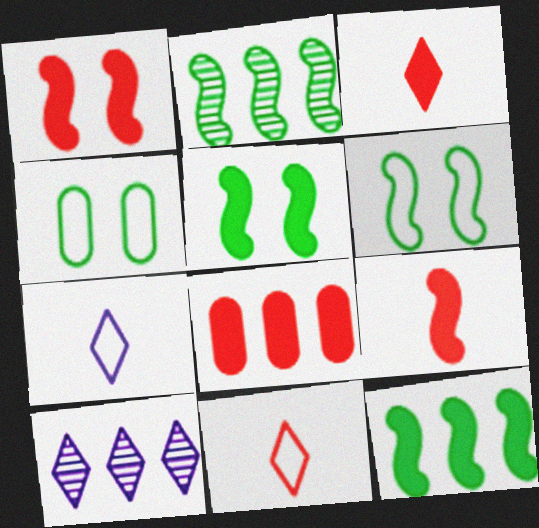[[1, 3, 8], 
[4, 9, 10]]